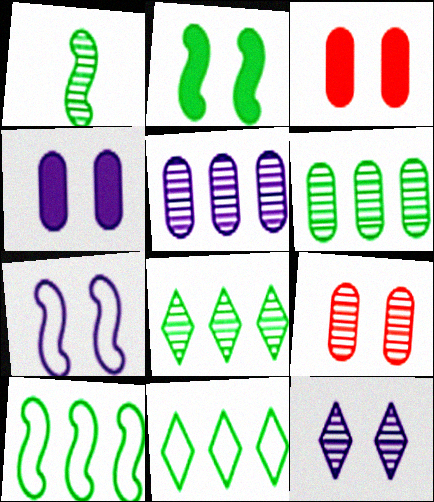[[1, 2, 10], 
[4, 7, 12]]